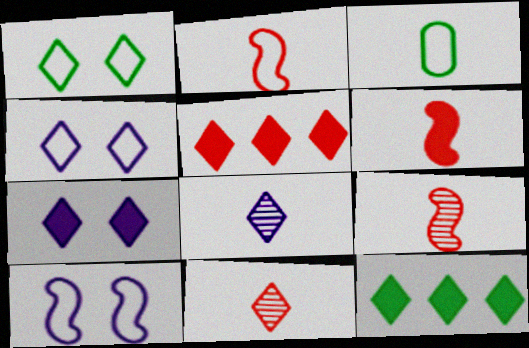[[1, 5, 8], 
[2, 6, 9], 
[3, 6, 8], 
[4, 11, 12]]